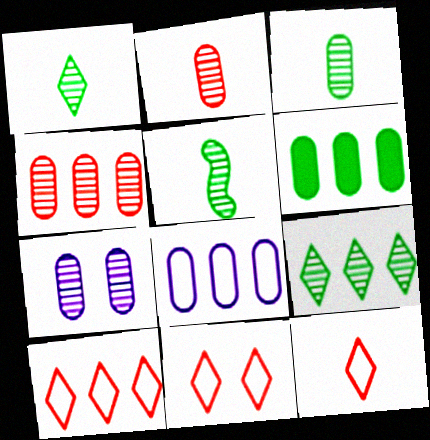[[1, 3, 5], 
[3, 4, 7], 
[4, 6, 8], 
[10, 11, 12]]